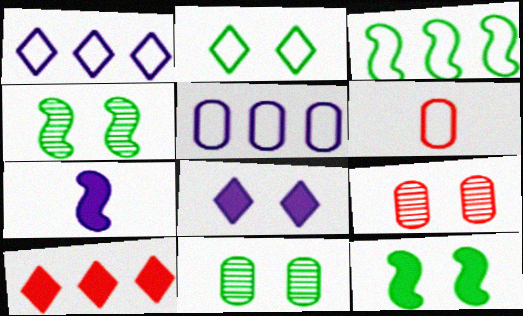[[2, 11, 12]]